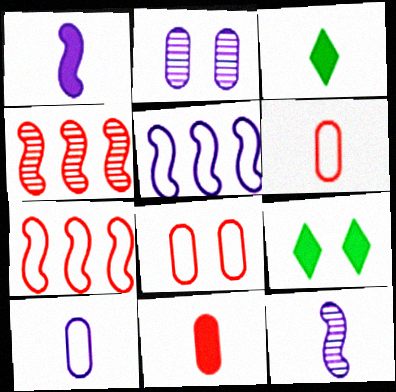[[1, 3, 11], 
[2, 3, 7], 
[3, 6, 12], 
[4, 9, 10]]